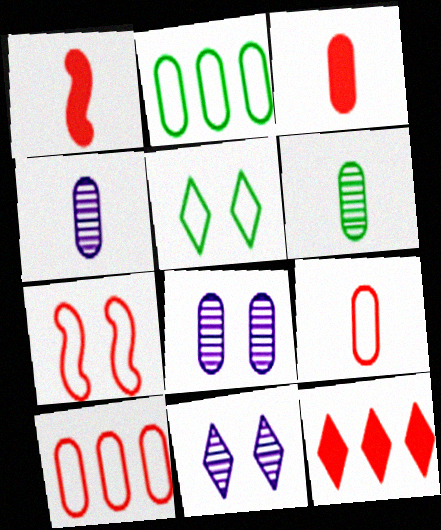[[1, 2, 11], 
[2, 3, 8]]